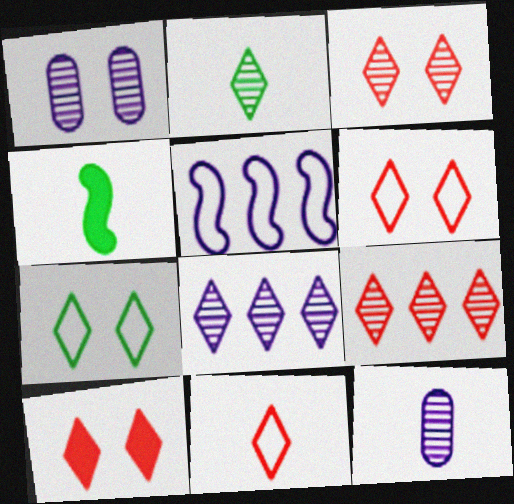[[2, 3, 8], 
[3, 6, 10], 
[4, 11, 12], 
[9, 10, 11]]